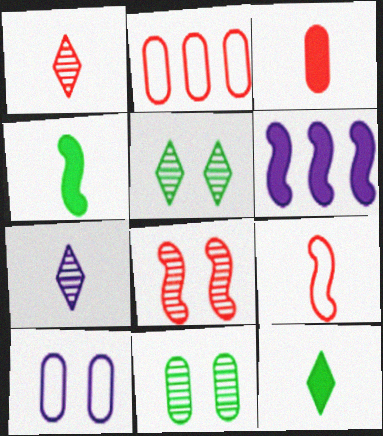[[1, 3, 9], 
[6, 7, 10]]